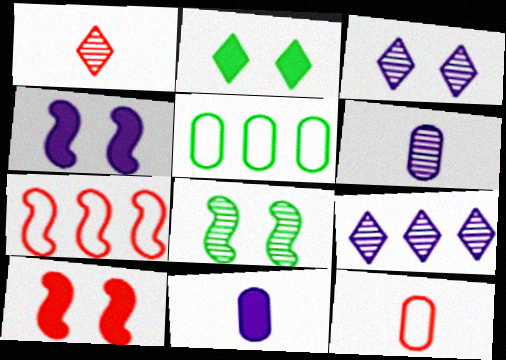[[1, 4, 5], 
[2, 6, 7]]